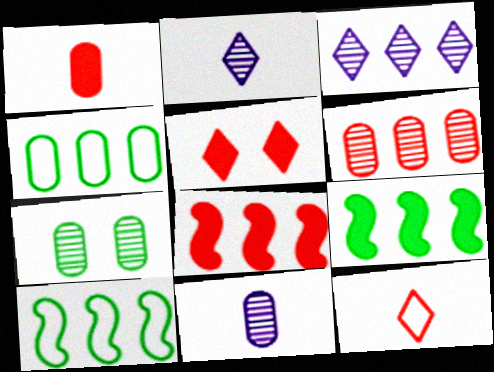[[1, 5, 8], 
[3, 4, 8], 
[5, 10, 11], 
[6, 7, 11]]